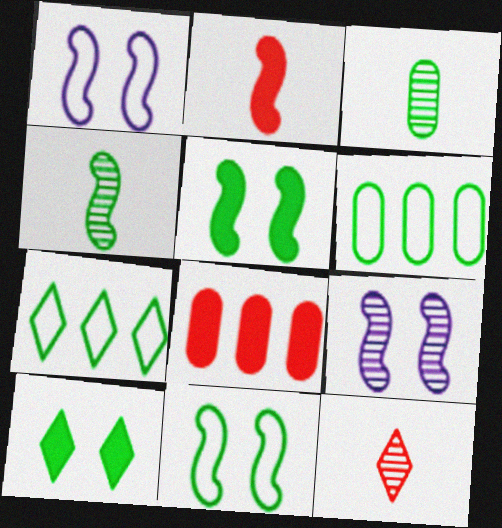[[3, 5, 7], 
[4, 6, 10]]